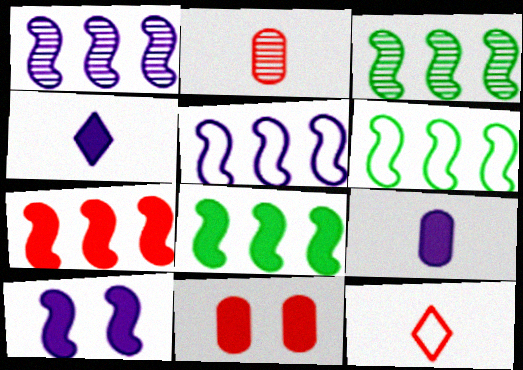[[1, 6, 7], 
[3, 5, 7], 
[3, 6, 8], 
[4, 8, 11]]